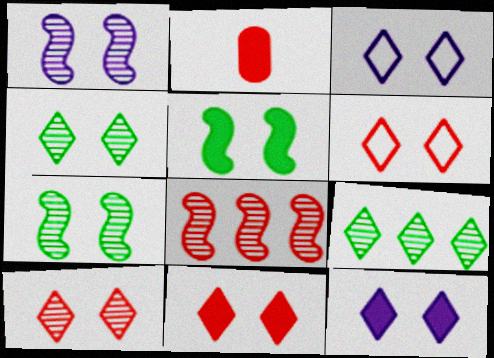[[2, 6, 8], 
[3, 4, 11], 
[4, 6, 12], 
[6, 10, 11]]